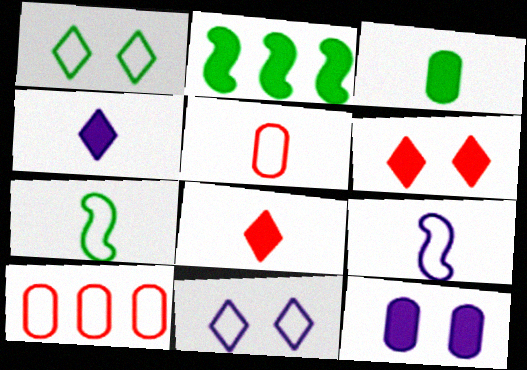[[1, 9, 10], 
[2, 8, 12], 
[7, 10, 11]]